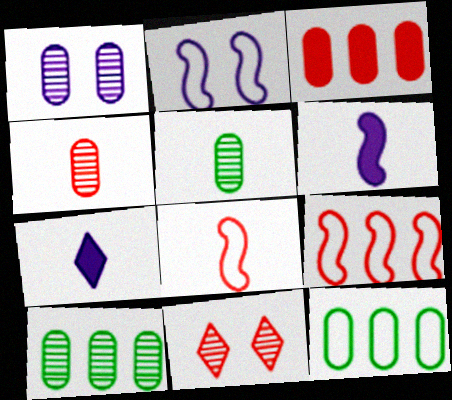[[1, 4, 10], 
[3, 8, 11], 
[5, 7, 8], 
[6, 11, 12]]